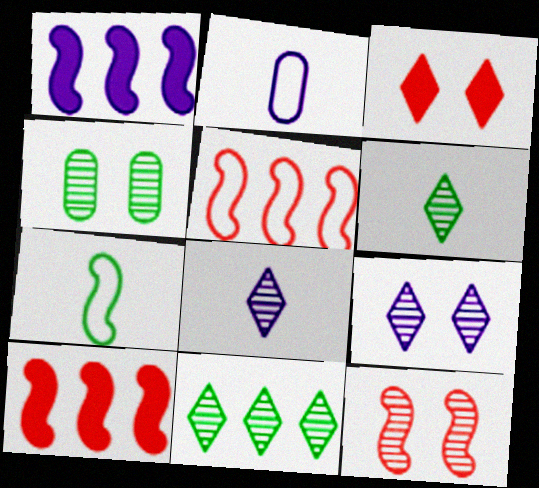[[1, 2, 9], 
[1, 7, 12], 
[4, 9, 12]]